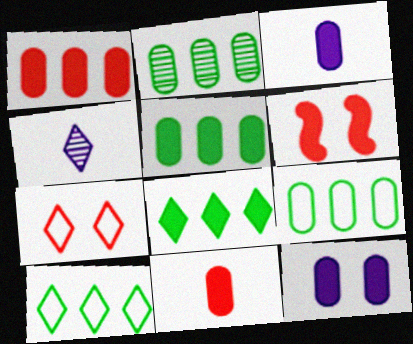[[2, 5, 9], 
[3, 6, 8], 
[4, 6, 9], 
[4, 7, 8], 
[5, 11, 12]]